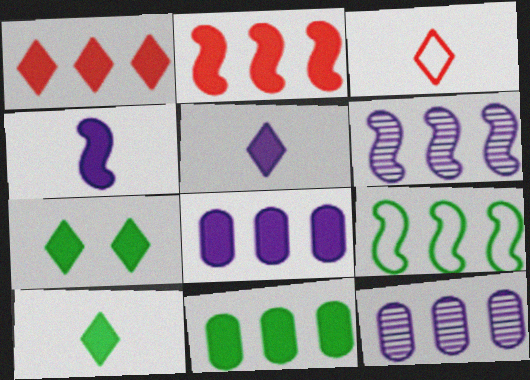[[1, 5, 7], 
[1, 9, 12], 
[2, 6, 9]]